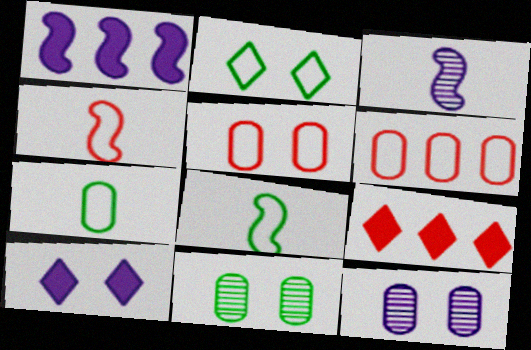[[8, 9, 12]]